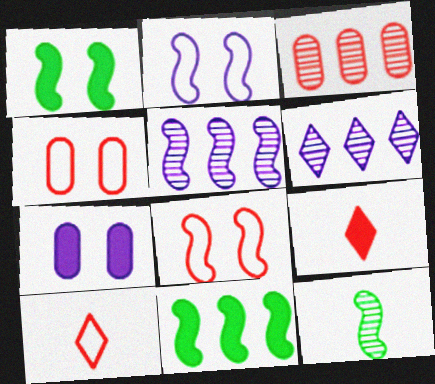[[3, 8, 9], 
[7, 9, 11]]